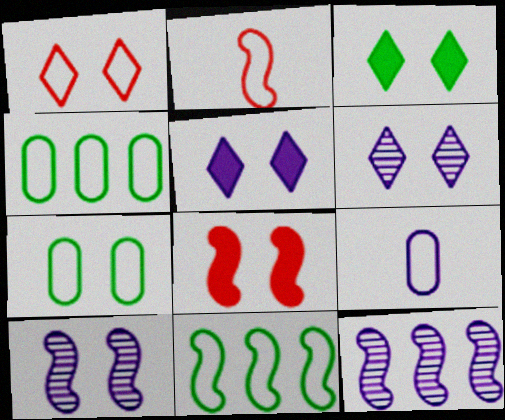[[1, 3, 6], 
[1, 9, 11], 
[5, 9, 12], 
[6, 7, 8]]